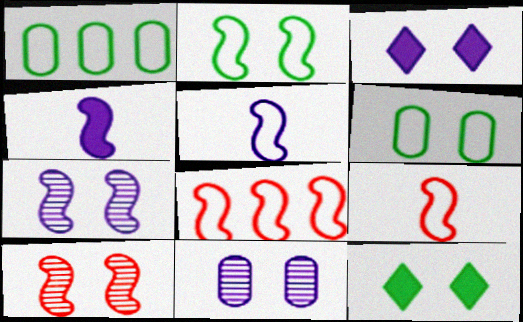[[2, 5, 8], 
[3, 6, 10]]